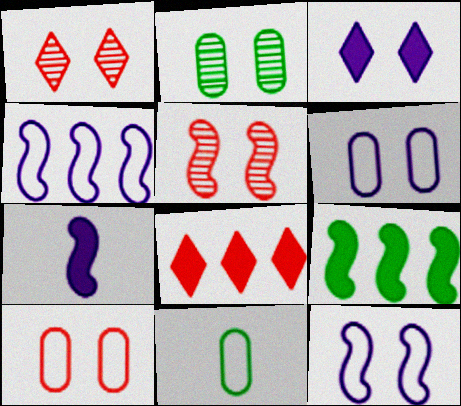[]